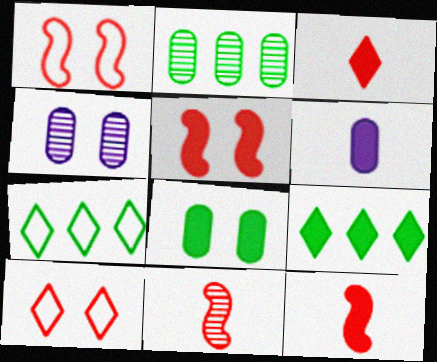[[4, 7, 12], 
[5, 6, 9]]